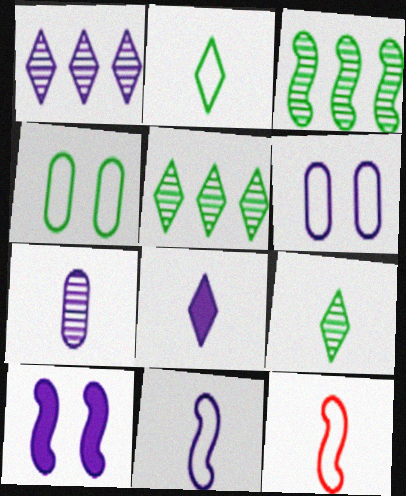[[3, 10, 12], 
[7, 8, 11]]